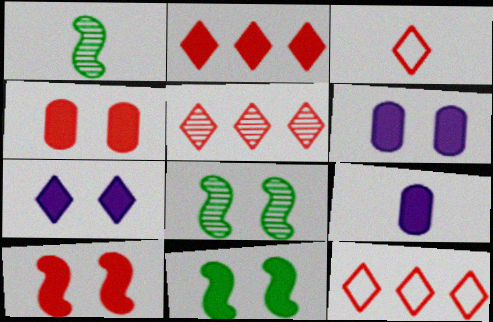[[1, 3, 9], 
[1, 6, 12], 
[2, 5, 12], 
[2, 9, 11], 
[4, 7, 11], 
[8, 9, 12]]